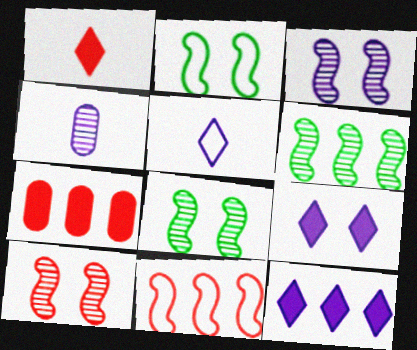[[3, 8, 10], 
[5, 7, 8]]